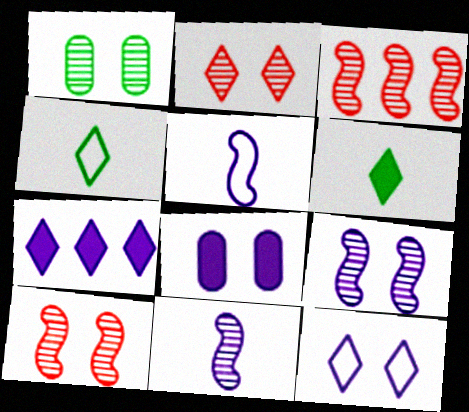[[1, 2, 9], 
[2, 4, 7], 
[3, 4, 8], 
[8, 9, 12]]